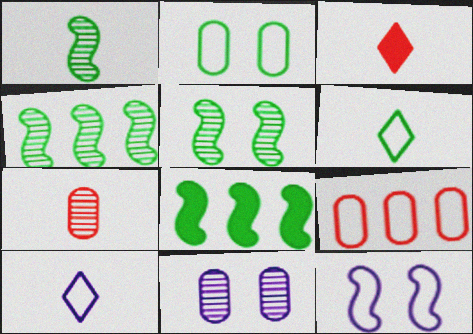[[1, 4, 5], 
[6, 9, 12]]